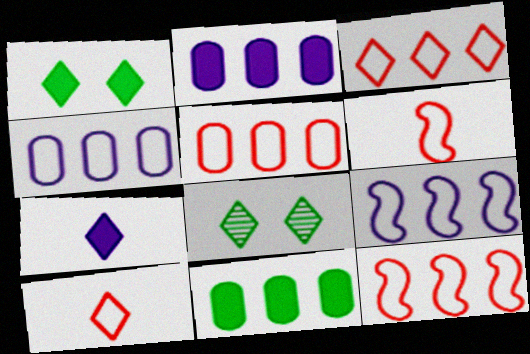[[2, 6, 8], 
[3, 5, 12], 
[3, 7, 8]]